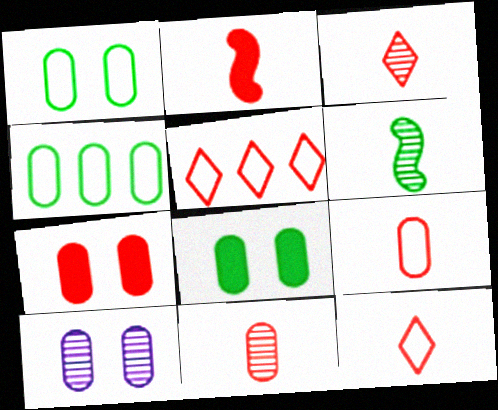[[1, 7, 10], 
[2, 3, 9], 
[2, 11, 12]]